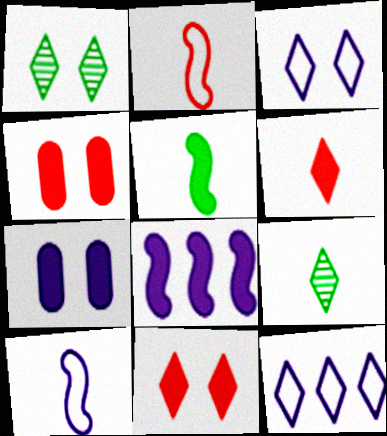[[1, 3, 11], 
[1, 6, 12], 
[9, 11, 12]]